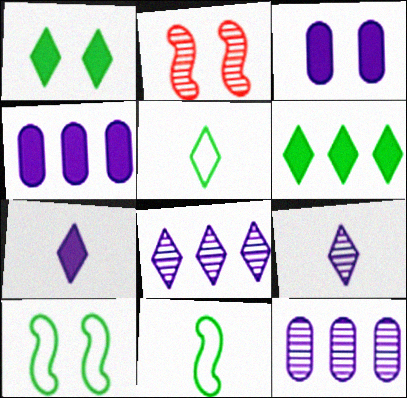[[2, 4, 5]]